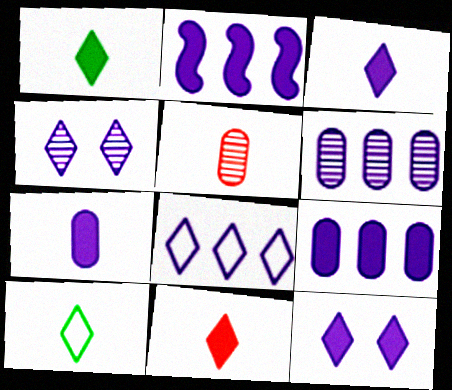[[1, 3, 11], 
[2, 6, 8], 
[2, 7, 12], 
[3, 4, 8]]